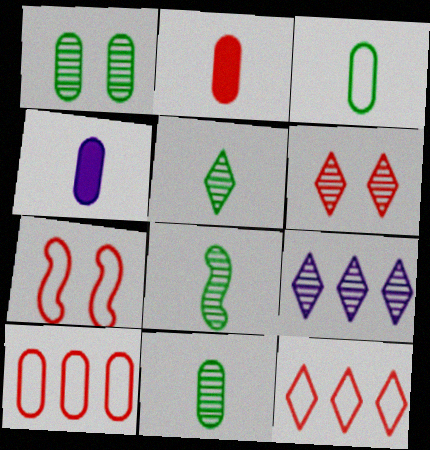[[1, 4, 10], 
[5, 6, 9], 
[5, 8, 11]]